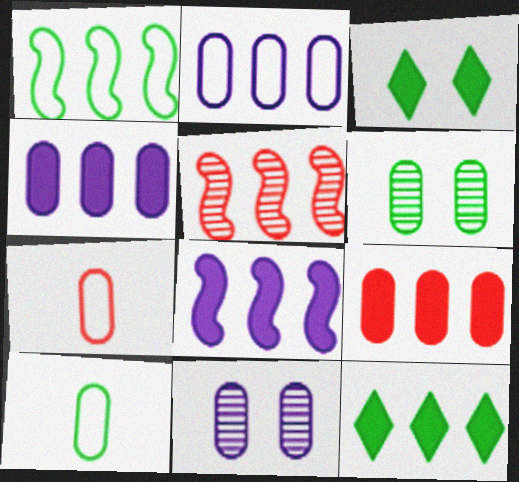[[1, 5, 8], 
[2, 5, 12], 
[4, 6, 7], 
[8, 9, 12], 
[9, 10, 11]]